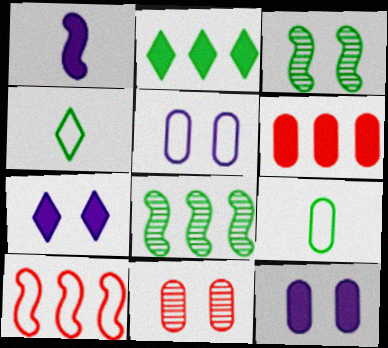[[1, 3, 10], 
[2, 3, 9], 
[4, 5, 10]]